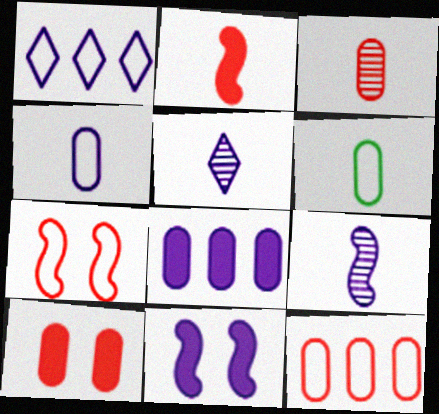[[1, 6, 7], 
[2, 5, 6], 
[3, 10, 12]]